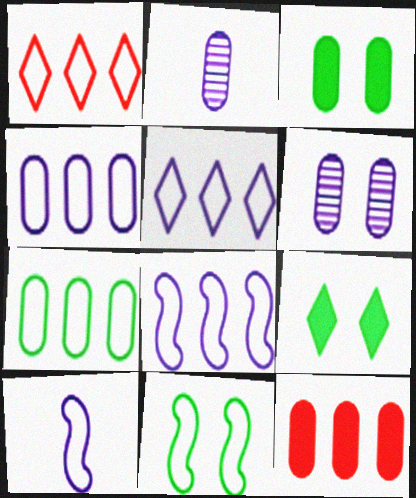[[1, 7, 8], 
[4, 5, 8]]